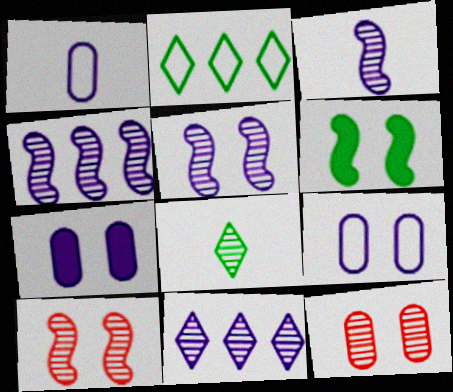[[3, 4, 5], 
[4, 8, 12]]